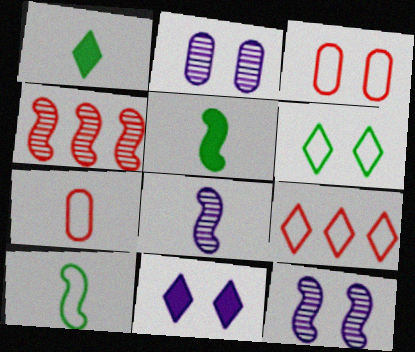[[1, 7, 8], 
[2, 5, 9]]